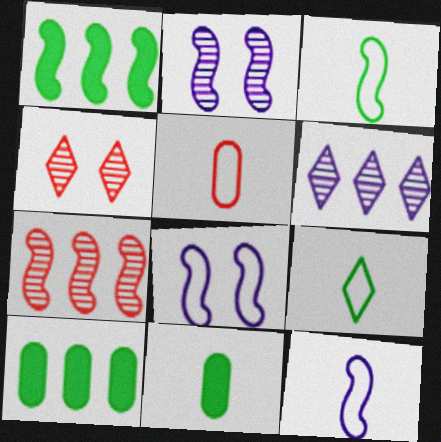[[4, 10, 12], 
[5, 9, 12]]